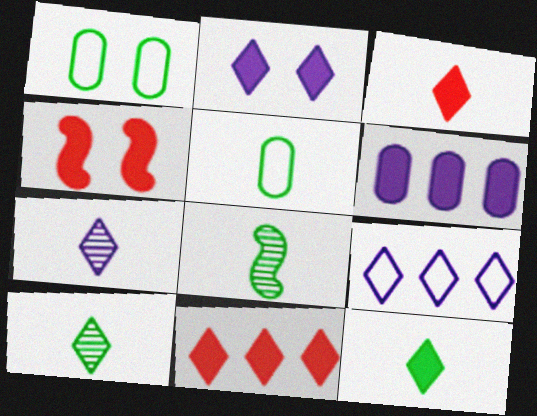[[2, 7, 9], 
[2, 11, 12], 
[4, 6, 12], 
[5, 8, 12]]